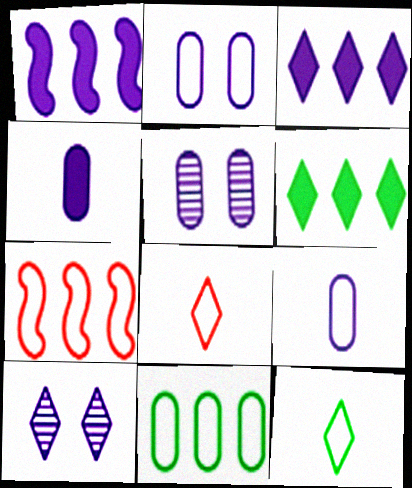[[1, 9, 10], 
[2, 7, 12], 
[6, 8, 10]]